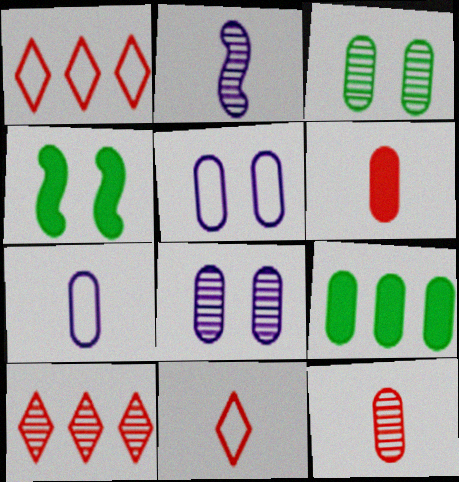[[2, 3, 10], 
[4, 7, 10], 
[5, 9, 12]]